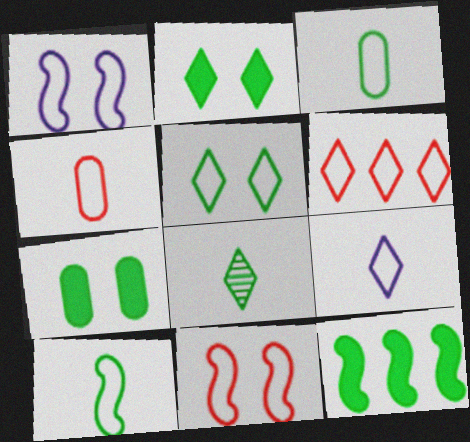[[1, 3, 6], 
[4, 6, 11], 
[4, 9, 10], 
[5, 6, 9]]